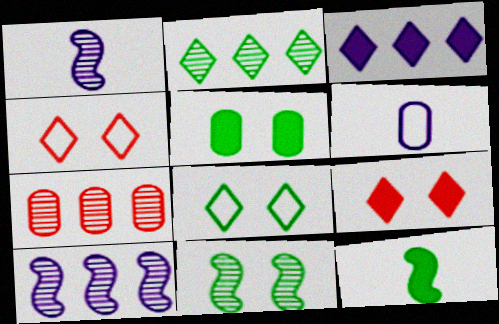[[2, 7, 10], 
[5, 6, 7], 
[5, 8, 11]]